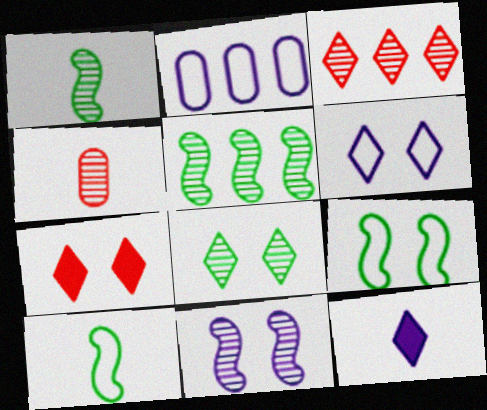[[1, 2, 7], 
[2, 11, 12], 
[4, 10, 12], 
[6, 7, 8]]